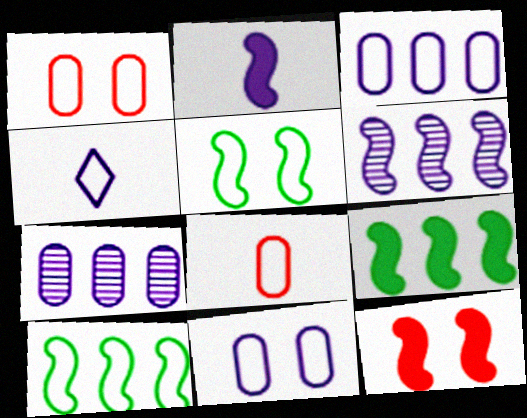[[1, 4, 10], 
[2, 9, 12]]